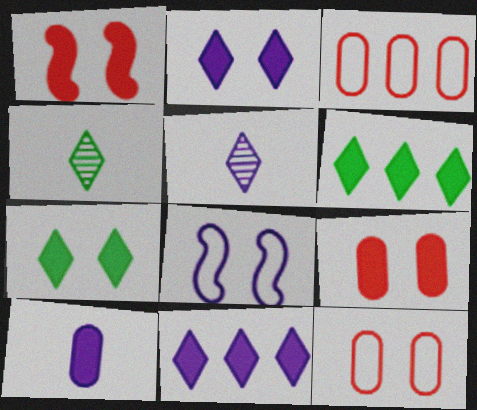[[1, 6, 10]]